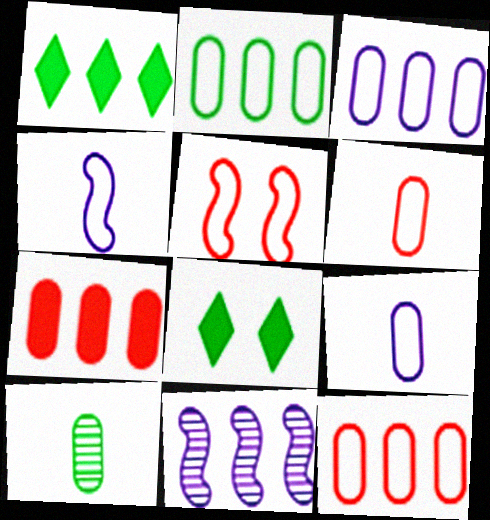[[1, 11, 12], 
[2, 3, 12], 
[6, 8, 11]]